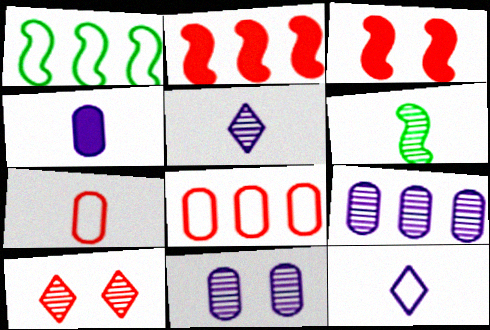[[1, 4, 10], 
[2, 7, 10], 
[6, 9, 10]]